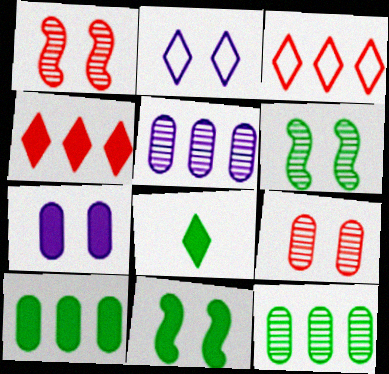[[2, 9, 11], 
[8, 10, 11]]